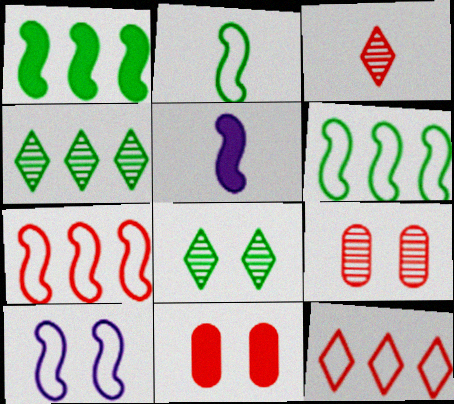[[2, 7, 10], 
[3, 7, 11], 
[8, 10, 11]]